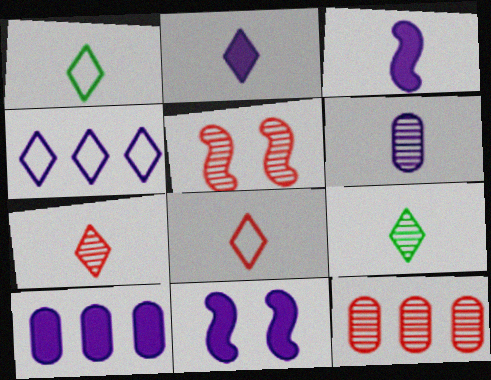[[1, 2, 7], 
[1, 5, 10], 
[1, 11, 12], 
[2, 8, 9], 
[2, 10, 11], 
[4, 6, 11], 
[5, 7, 12]]